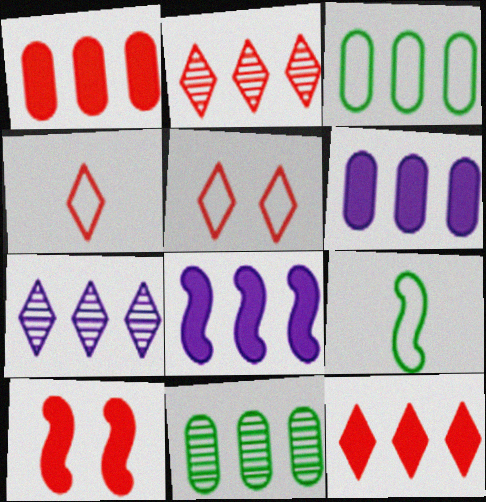[[2, 3, 8]]